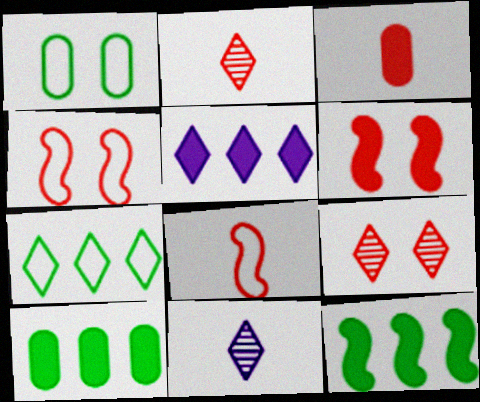[[2, 3, 8], 
[4, 10, 11]]